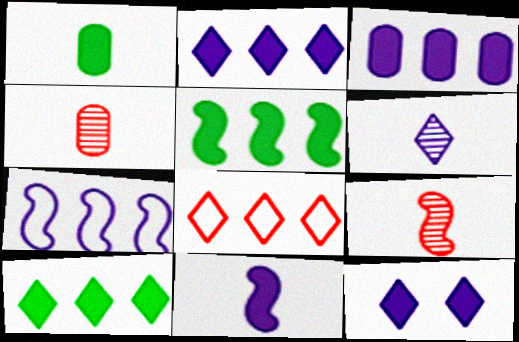[[3, 11, 12]]